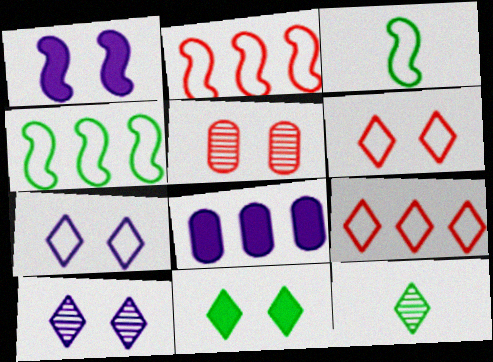[[6, 10, 11]]